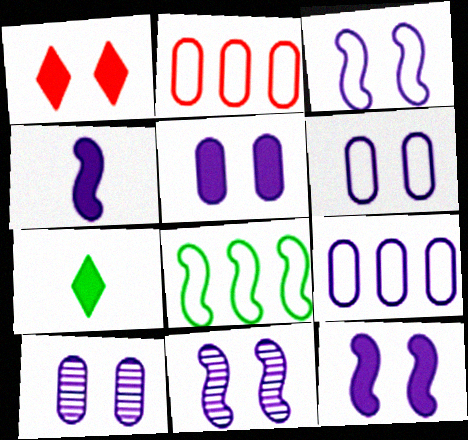[[2, 7, 11], 
[3, 11, 12], 
[5, 6, 10]]